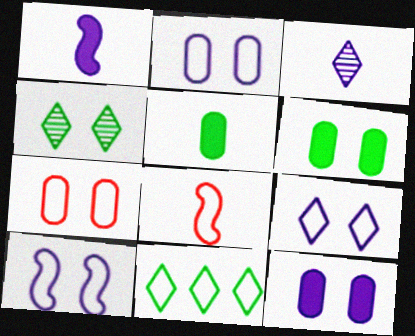[[2, 8, 11], 
[2, 9, 10], 
[3, 5, 8]]